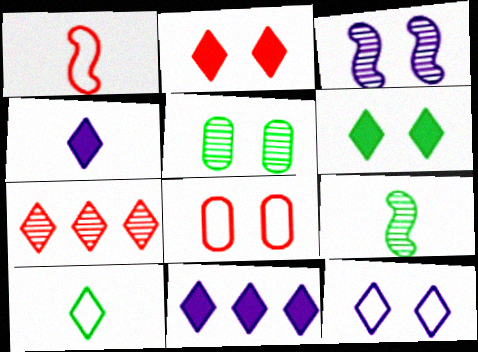[[1, 5, 11], 
[3, 6, 8], 
[8, 9, 11]]